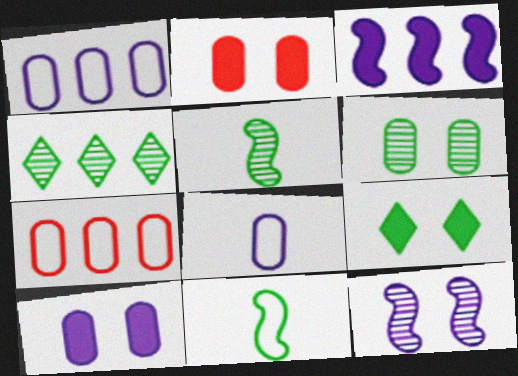[[3, 4, 7], 
[4, 5, 6]]